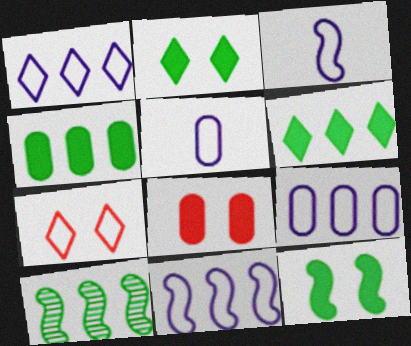[[1, 9, 11]]